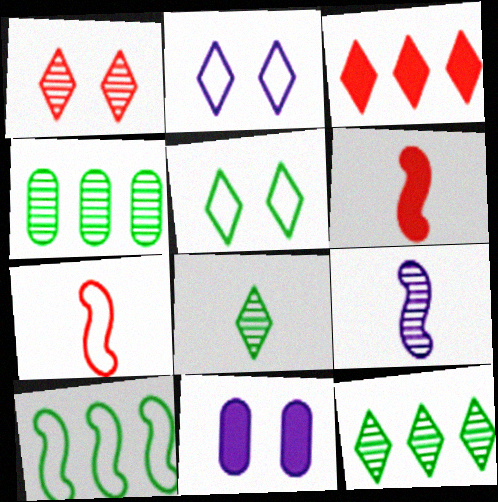[[1, 4, 9], 
[2, 3, 8], 
[2, 4, 6], 
[7, 11, 12]]